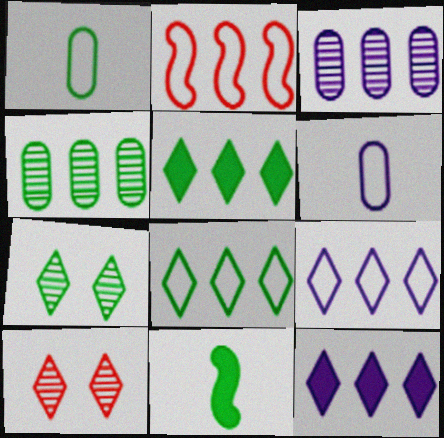[[2, 3, 5], 
[2, 4, 12]]